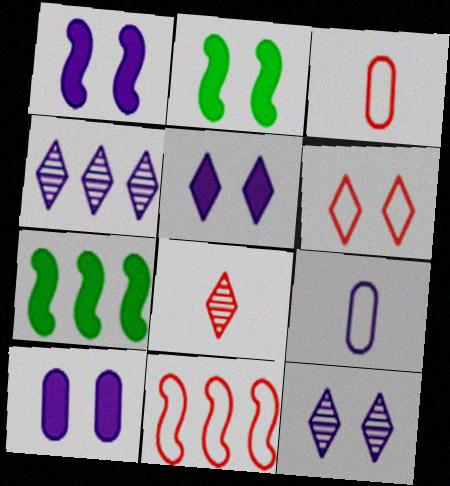[[1, 4, 9], 
[1, 5, 10], 
[2, 3, 4], 
[3, 6, 11], 
[3, 7, 12]]